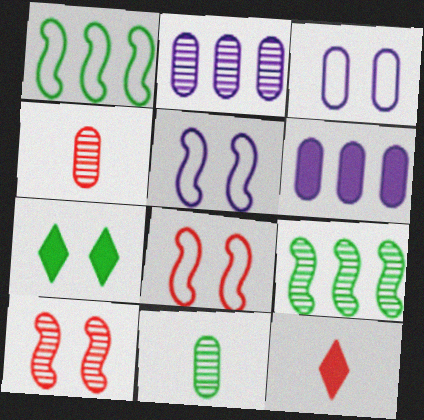[[1, 7, 11], 
[3, 7, 10], 
[3, 9, 12]]